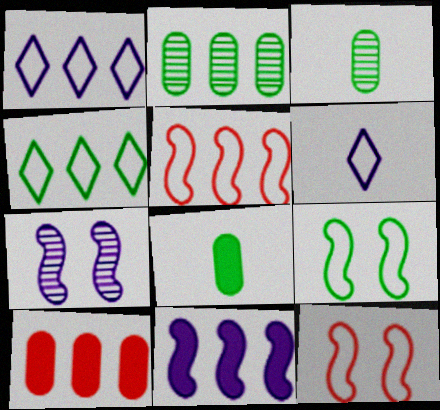[]